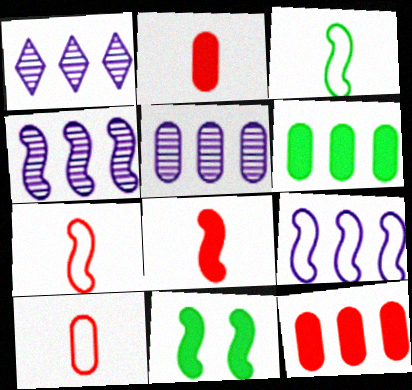[[1, 4, 5], 
[1, 10, 11], 
[4, 7, 11]]